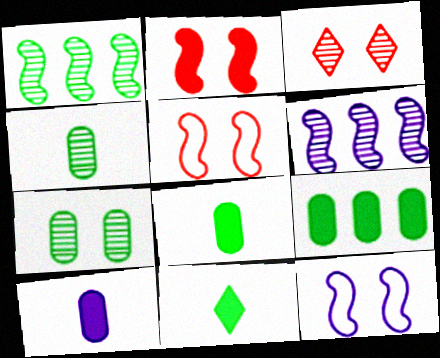[[3, 4, 6]]